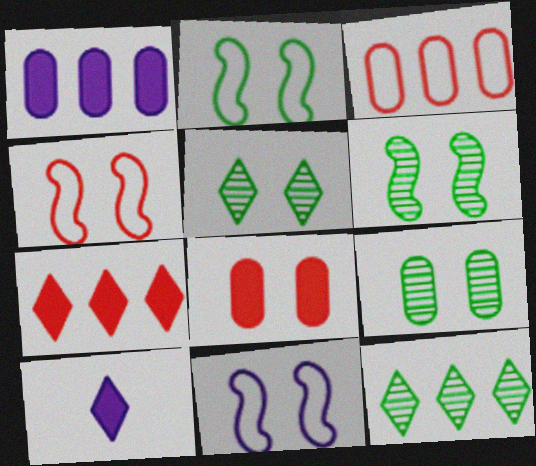[[2, 4, 11], 
[3, 6, 10], 
[5, 6, 9], 
[5, 8, 11]]